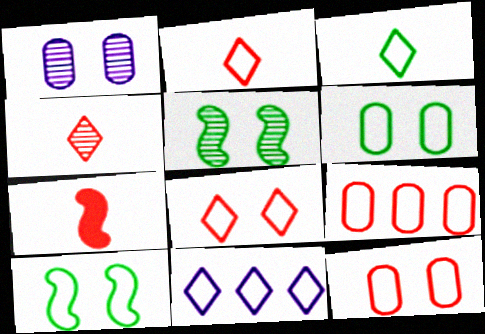[[3, 8, 11]]